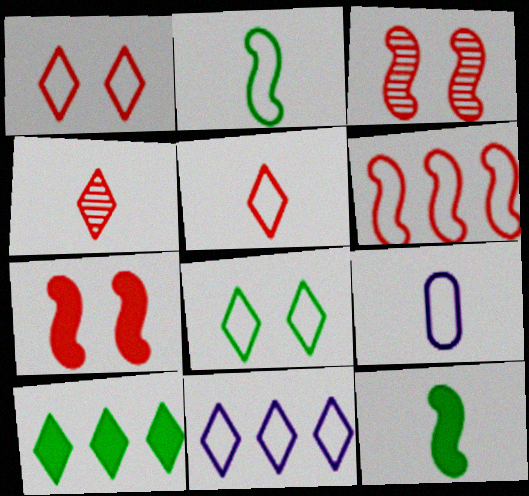[[2, 5, 9], 
[3, 9, 10], 
[4, 9, 12], 
[5, 8, 11], 
[6, 8, 9]]